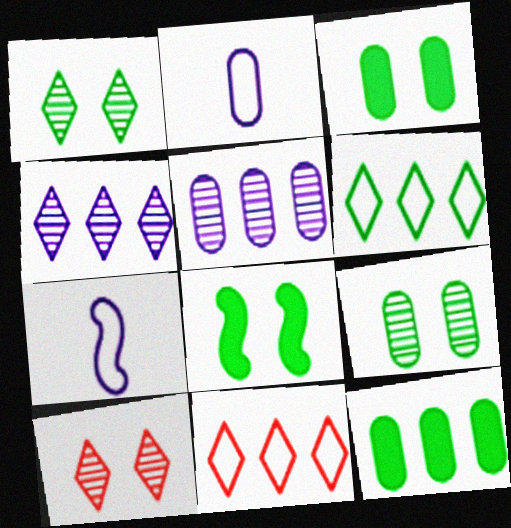[[7, 10, 12]]